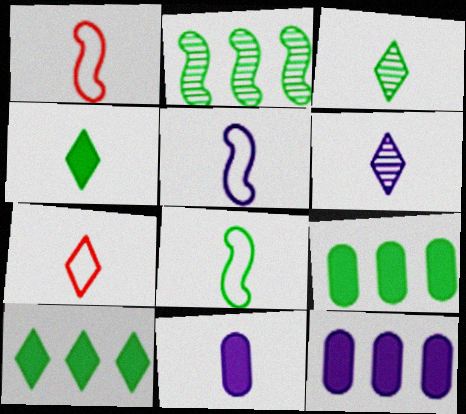[[1, 3, 11], 
[1, 5, 8], 
[4, 6, 7], 
[5, 6, 11]]